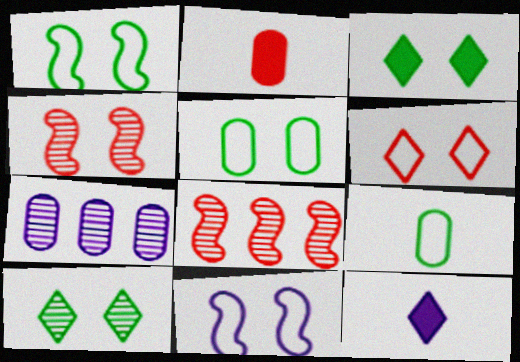[[2, 5, 7], 
[2, 6, 8], 
[5, 6, 11], 
[5, 8, 12], 
[7, 11, 12]]